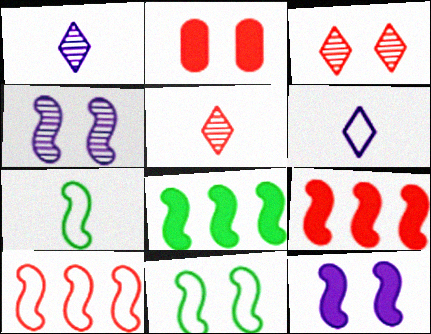[[2, 5, 10], 
[4, 7, 9]]